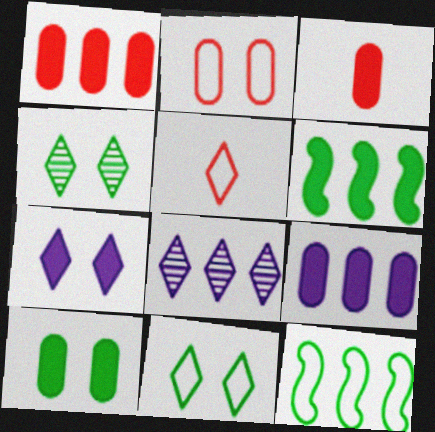[[1, 8, 12], 
[3, 6, 7], 
[3, 9, 10]]